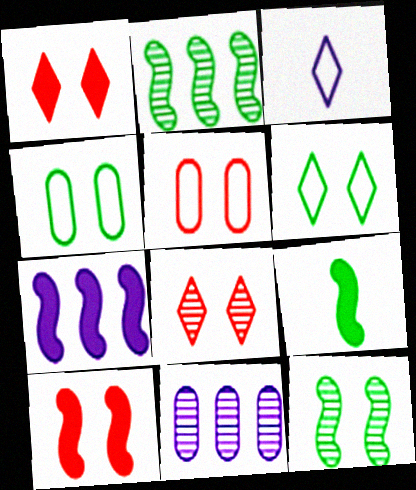[[5, 8, 10], 
[7, 9, 10]]